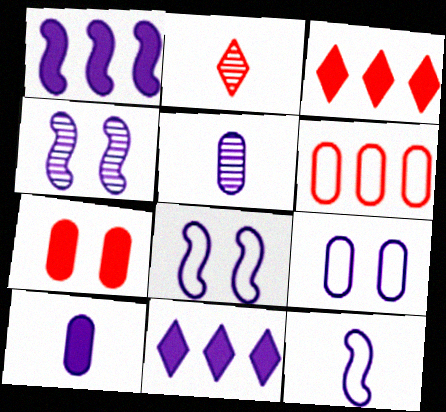[[1, 4, 12], 
[5, 8, 11]]